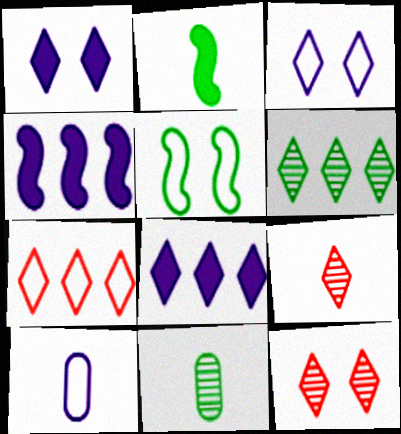[[2, 9, 10], 
[5, 7, 10], 
[6, 7, 8]]